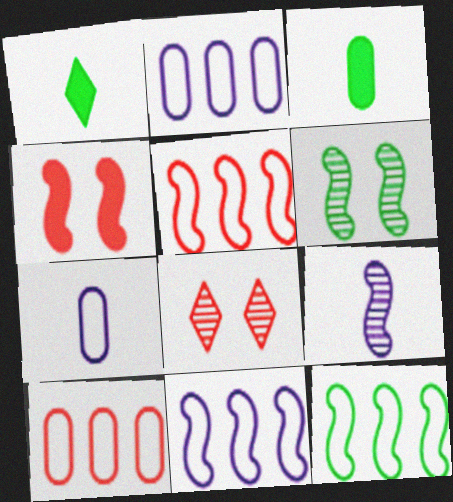[[3, 8, 11], 
[4, 9, 12], 
[5, 11, 12]]